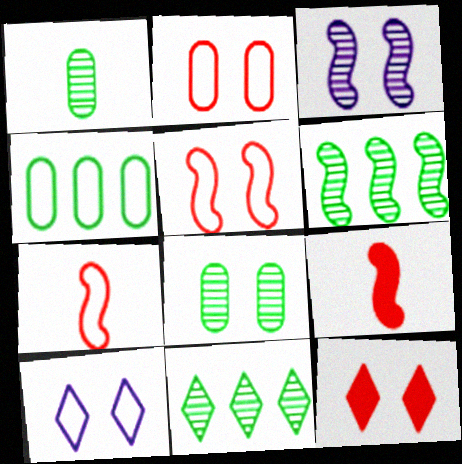[[4, 7, 10]]